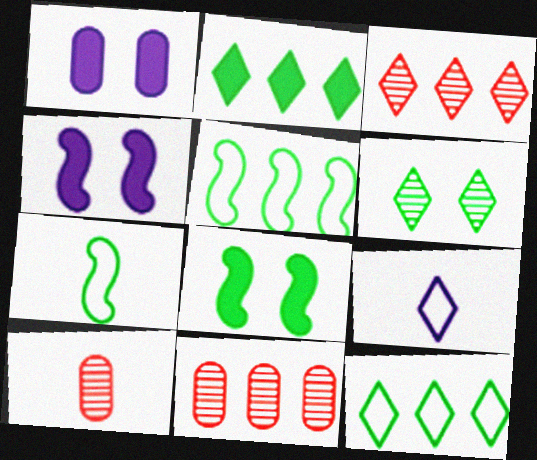[[1, 3, 7], 
[4, 10, 12], 
[8, 9, 11]]